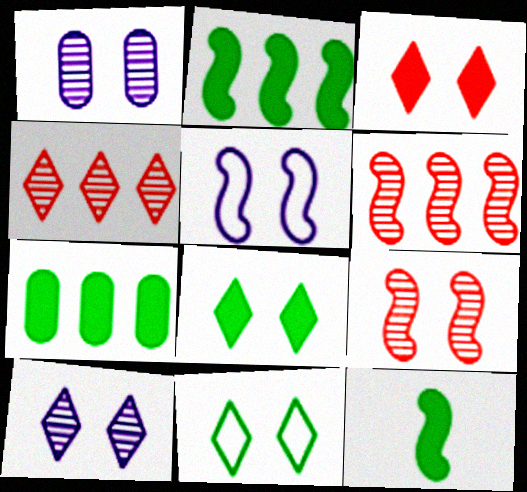[[3, 10, 11], 
[5, 6, 12], 
[7, 8, 12]]